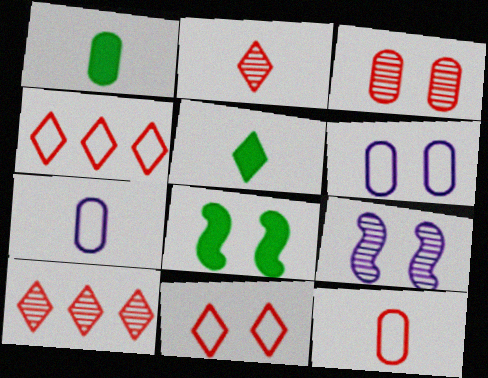[[1, 4, 9], 
[7, 8, 10]]